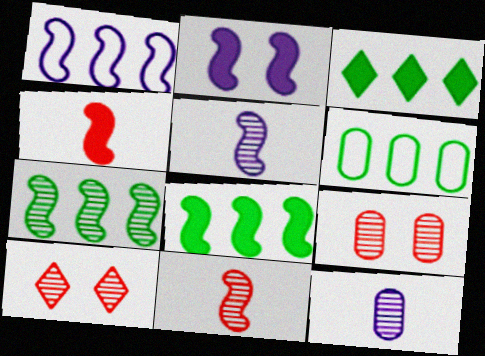[[1, 2, 5], 
[2, 4, 8], 
[3, 6, 7], 
[7, 10, 12]]